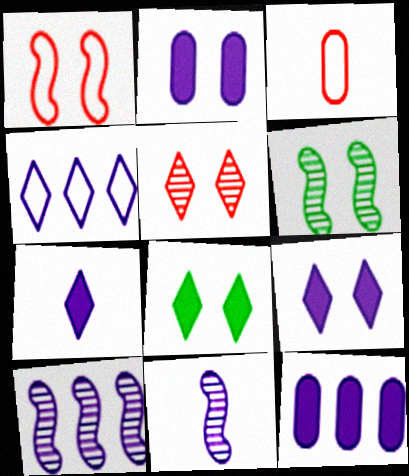[[2, 4, 11], 
[3, 8, 10], 
[4, 10, 12]]